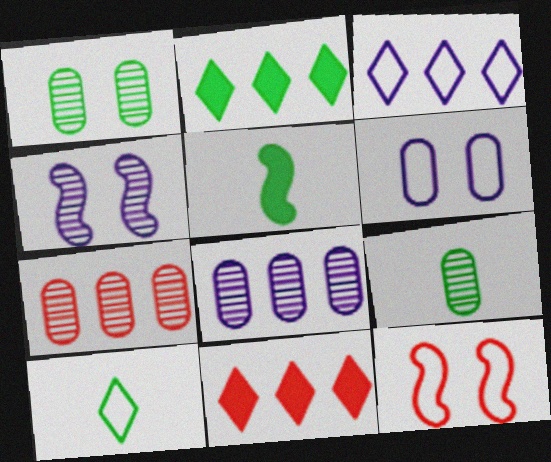[[5, 9, 10]]